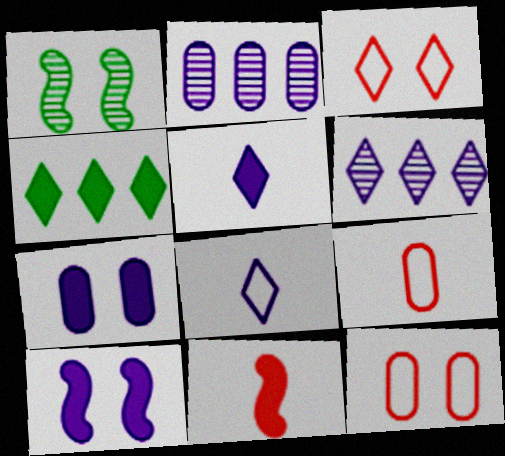[[1, 3, 7], 
[2, 8, 10], 
[4, 7, 11]]